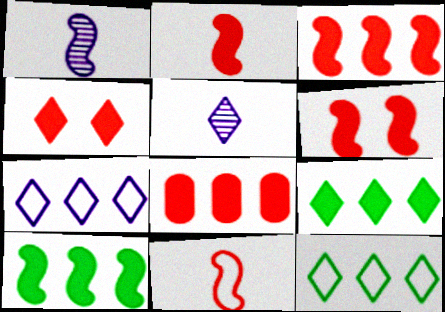[[2, 3, 6], 
[2, 4, 8], 
[4, 5, 12]]